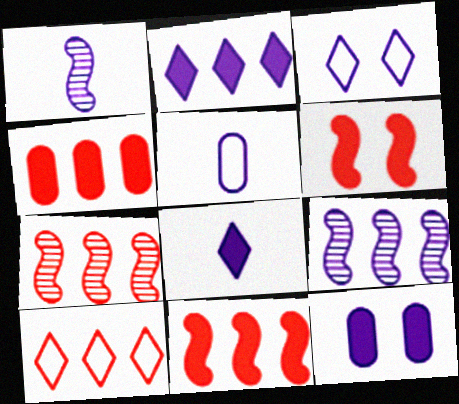[[1, 5, 8], 
[4, 7, 10]]